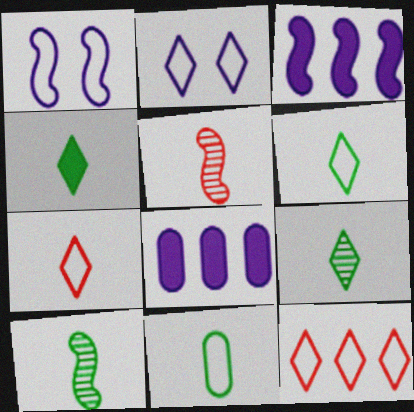[[1, 11, 12], 
[2, 6, 12], 
[4, 6, 9], 
[4, 10, 11]]